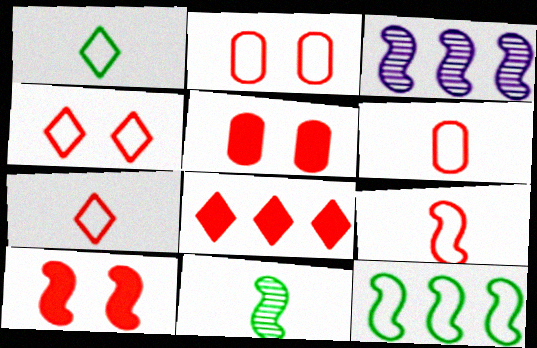[[1, 3, 5], 
[6, 7, 9]]